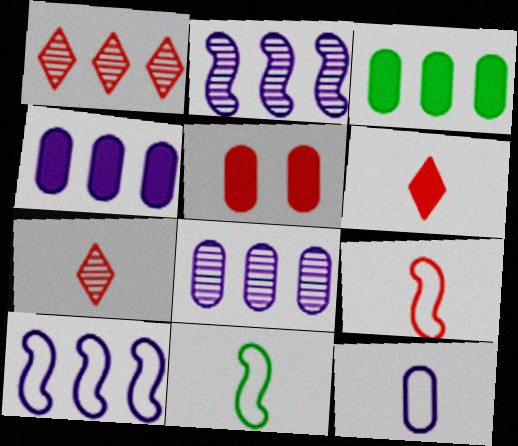[[1, 3, 10], 
[1, 5, 9]]